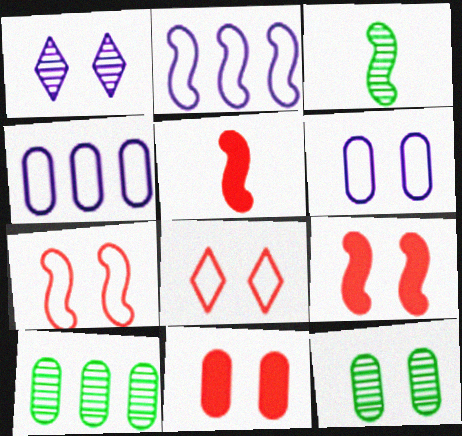[[2, 3, 9], 
[6, 11, 12]]